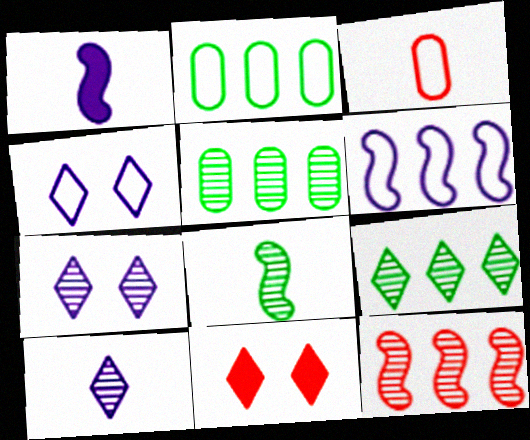[[3, 11, 12]]